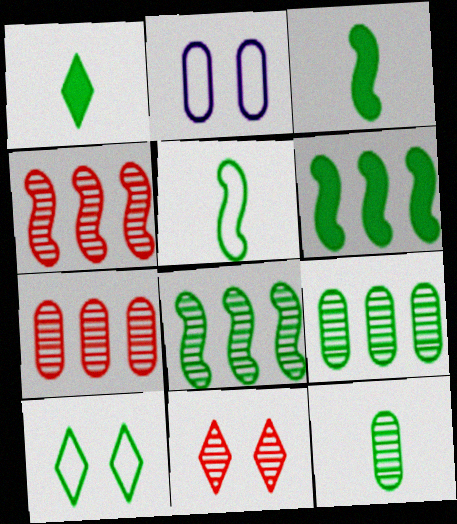[[1, 2, 4], 
[1, 5, 12], 
[3, 9, 10], 
[6, 10, 12]]